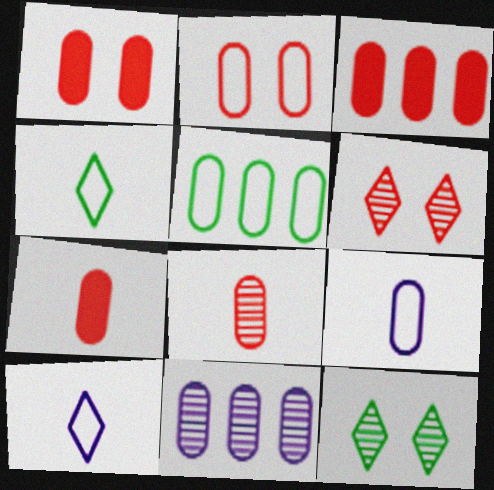[[1, 3, 7], 
[2, 3, 8], 
[2, 5, 9], 
[3, 5, 11]]